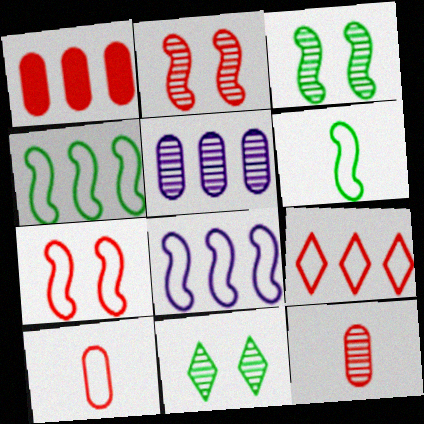[[6, 7, 8], 
[7, 9, 10]]